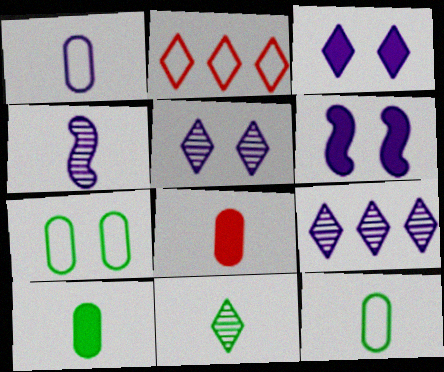[[1, 6, 9], 
[2, 3, 11]]